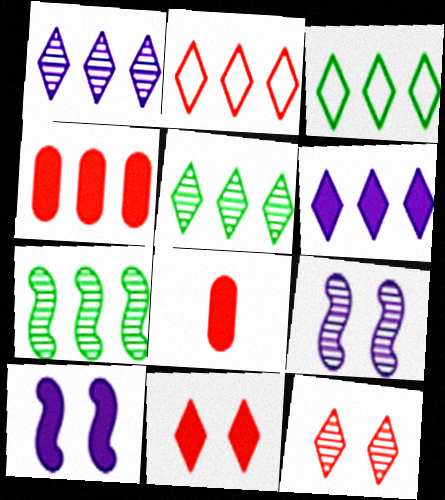[[2, 5, 6], 
[3, 8, 9]]